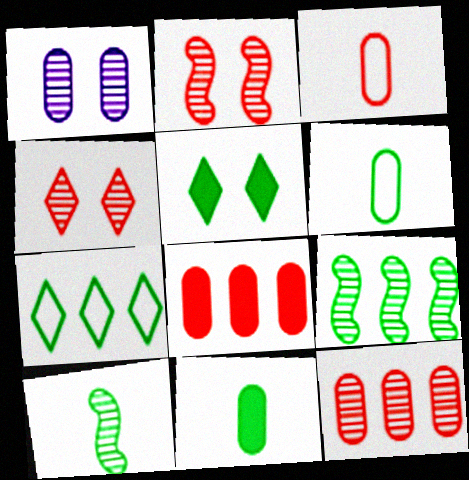[[1, 6, 8], 
[5, 6, 9]]